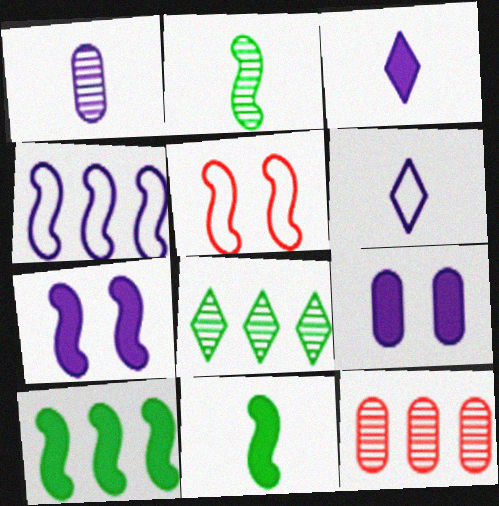[]